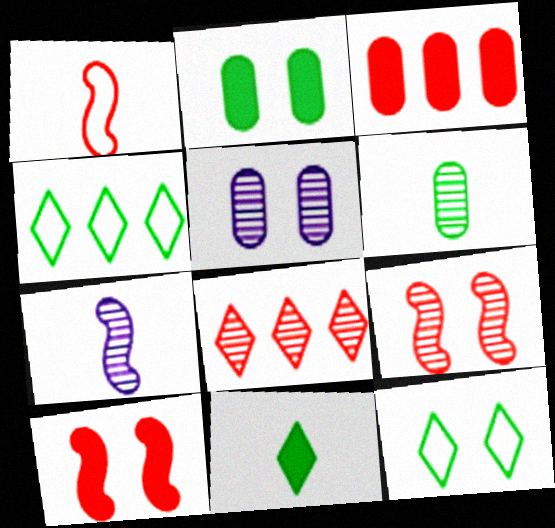[[3, 7, 12], 
[5, 10, 12]]